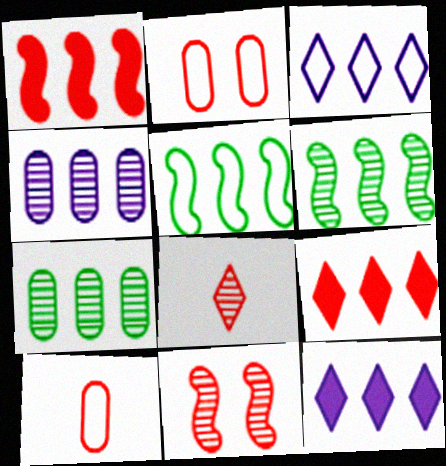[[1, 2, 8], 
[1, 3, 7], 
[4, 5, 9], 
[9, 10, 11]]